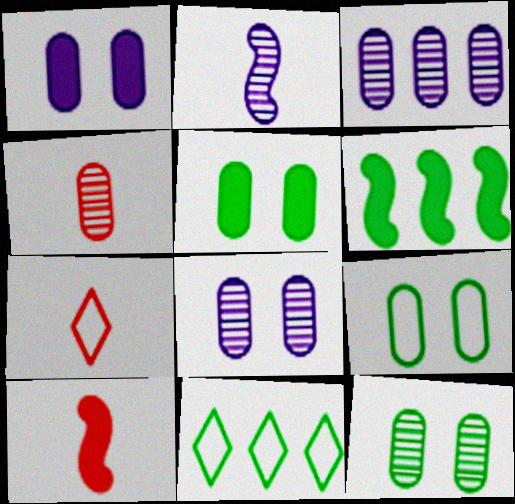[[3, 4, 12], 
[4, 7, 10], 
[5, 9, 12], 
[6, 7, 8], 
[8, 10, 11]]